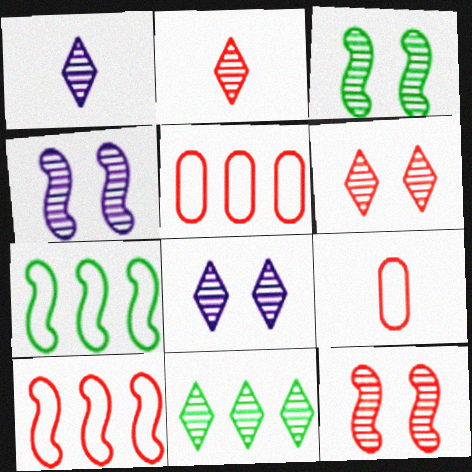[[1, 6, 11], 
[2, 8, 11], 
[3, 4, 12]]